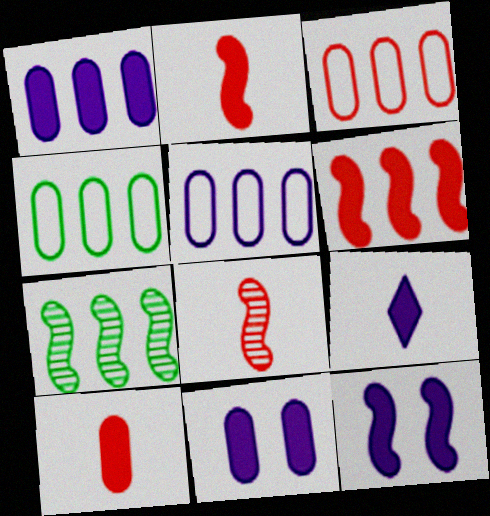[[1, 9, 12], 
[3, 4, 5]]